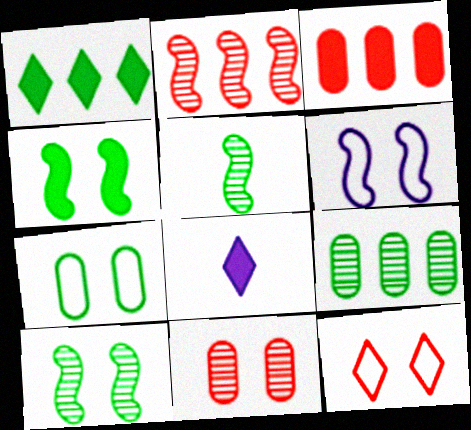[[1, 5, 7], 
[2, 7, 8], 
[3, 4, 8], 
[6, 7, 12]]